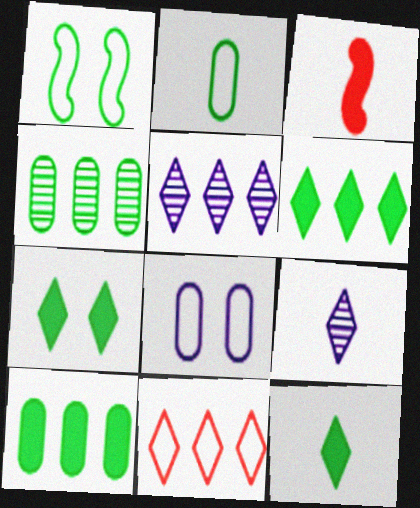[[1, 4, 12], 
[2, 3, 9], 
[5, 6, 11], 
[6, 7, 12], 
[7, 9, 11]]